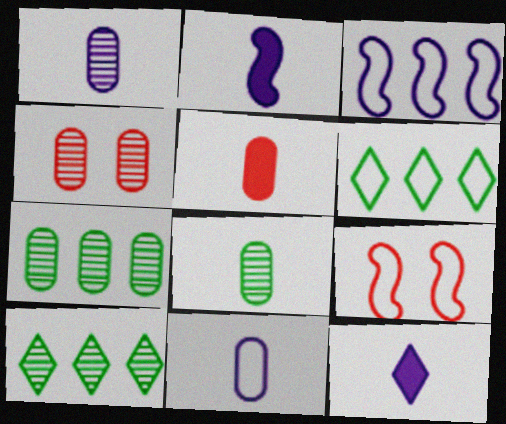[[1, 4, 7], 
[2, 4, 6], 
[5, 8, 11], 
[6, 9, 11], 
[7, 9, 12]]